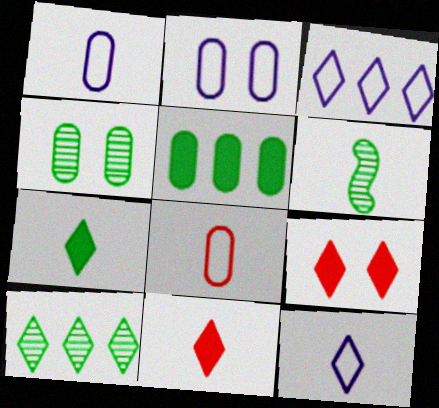[[1, 6, 11], 
[4, 6, 10], 
[9, 10, 12]]